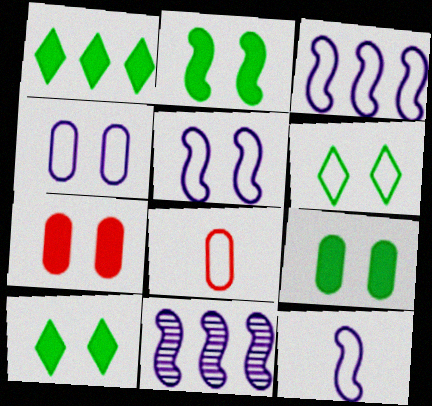[[2, 9, 10], 
[3, 5, 12], 
[3, 6, 8], 
[8, 10, 11]]